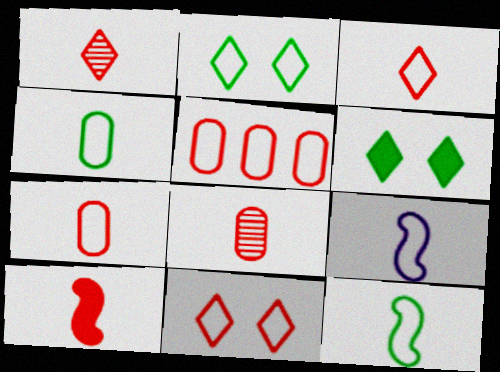[[1, 7, 10], 
[2, 5, 9], 
[3, 4, 9], 
[3, 8, 10]]